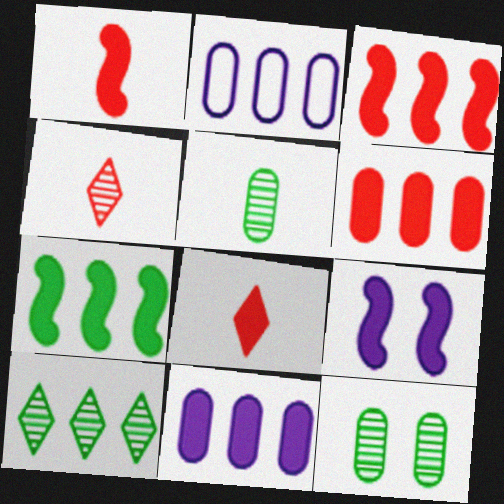[[1, 7, 9], 
[2, 3, 10]]